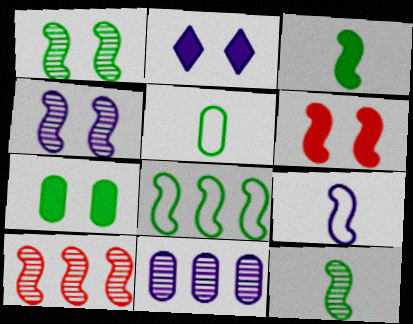[[1, 3, 8], 
[2, 5, 10], 
[2, 6, 7], 
[2, 9, 11], 
[4, 10, 12]]